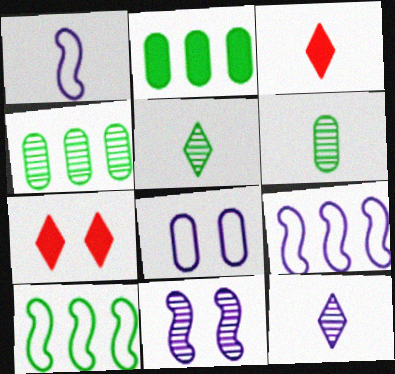[[1, 3, 6], 
[1, 4, 7], 
[6, 7, 9]]